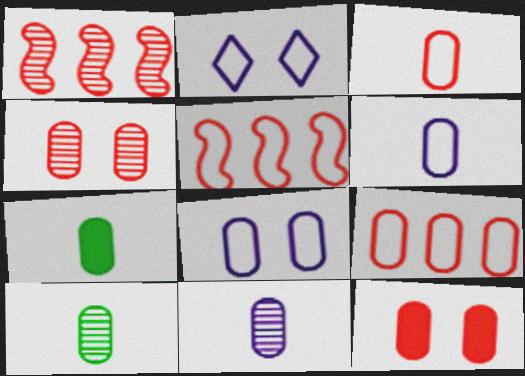[[1, 2, 7], 
[3, 7, 11]]